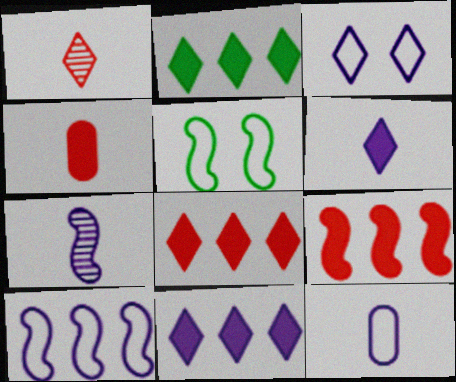[[1, 2, 3], 
[2, 8, 11], 
[3, 10, 12], 
[5, 7, 9], 
[6, 7, 12]]